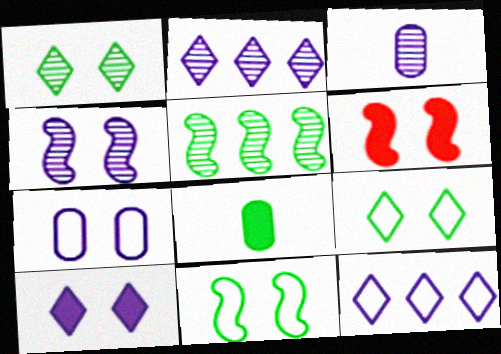[[1, 6, 7], 
[2, 3, 4], 
[4, 6, 11], 
[4, 7, 10], 
[5, 8, 9]]